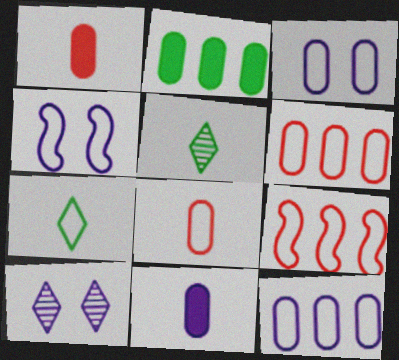[[3, 7, 9], 
[4, 6, 7]]